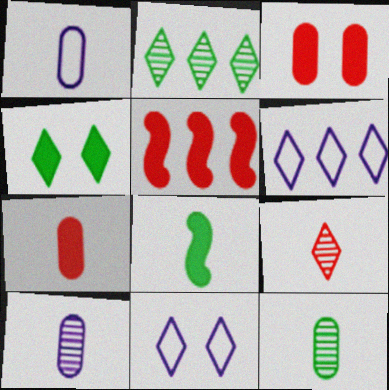[[1, 7, 12], 
[1, 8, 9], 
[4, 6, 9], 
[5, 11, 12]]